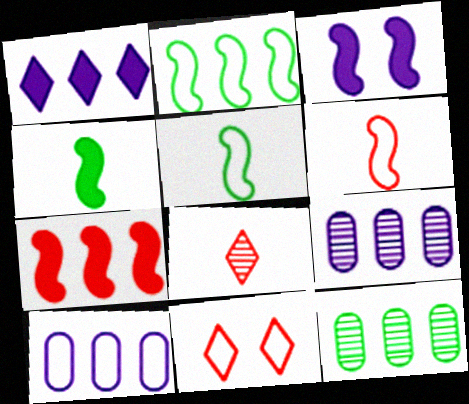[[3, 4, 7], 
[4, 9, 11], 
[5, 10, 11]]